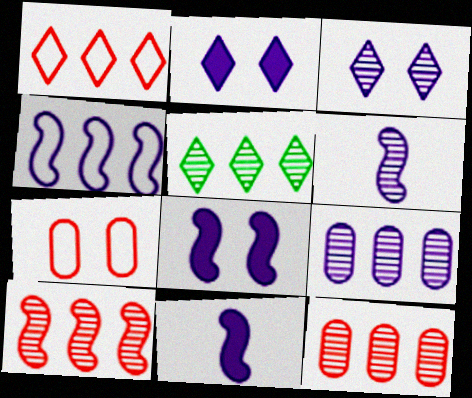[[3, 6, 9], 
[4, 6, 8], 
[5, 7, 11], 
[5, 9, 10]]